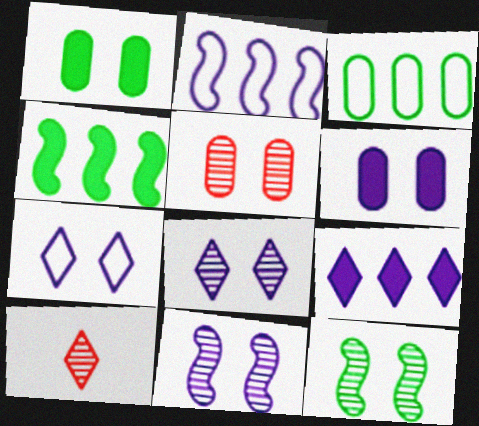[[1, 2, 10], 
[5, 8, 12], 
[6, 7, 11]]